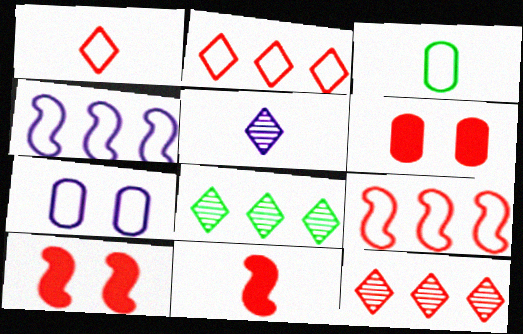[[3, 5, 11], 
[7, 8, 11]]